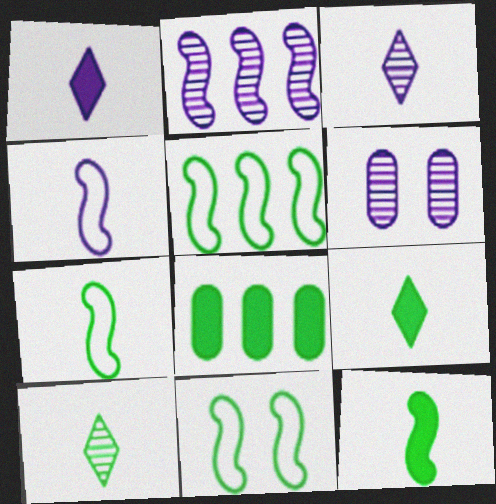[[2, 3, 6], 
[5, 7, 11], 
[8, 10, 11]]